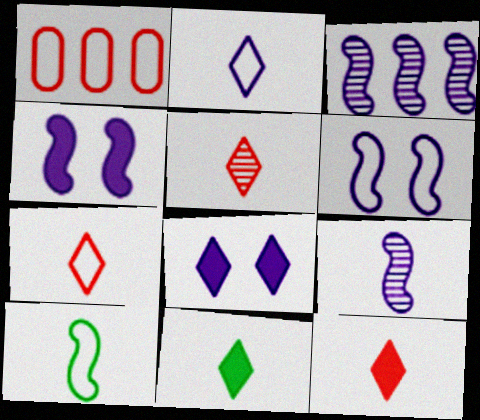[[2, 5, 11], 
[5, 7, 12]]